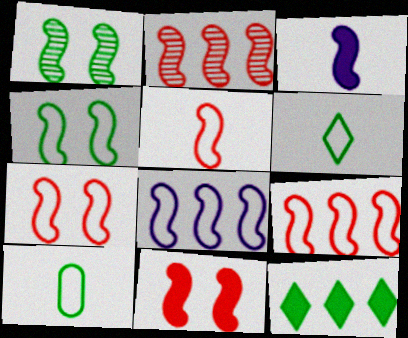[[1, 3, 9], 
[1, 10, 12], 
[2, 3, 4], 
[2, 5, 11], 
[4, 5, 8], 
[5, 7, 9]]